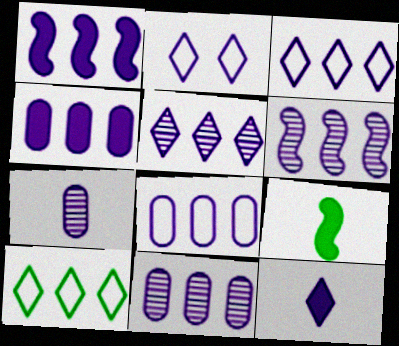[[1, 2, 7], 
[1, 3, 11], 
[1, 5, 8], 
[2, 5, 12], 
[3, 4, 6], 
[4, 8, 11], 
[5, 6, 11]]